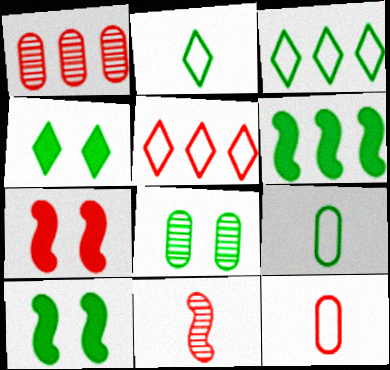[[2, 6, 8]]